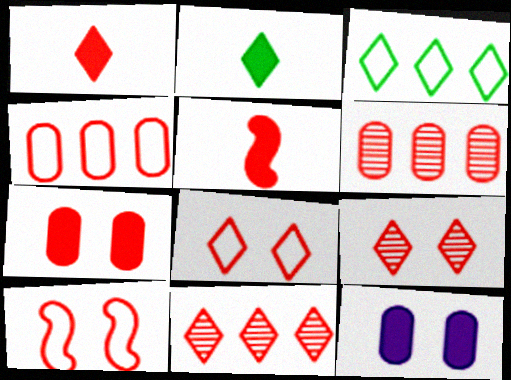[[1, 6, 10], 
[1, 8, 11], 
[4, 5, 9], 
[5, 6, 8], 
[7, 9, 10]]